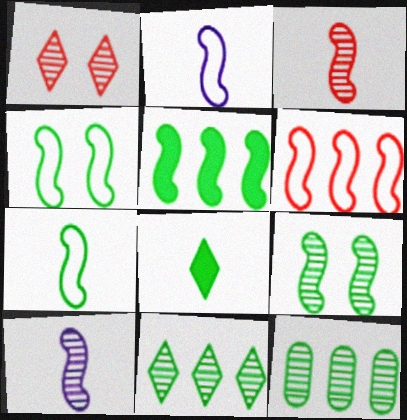[[1, 10, 12], 
[2, 4, 6], 
[4, 8, 12], 
[5, 7, 9]]